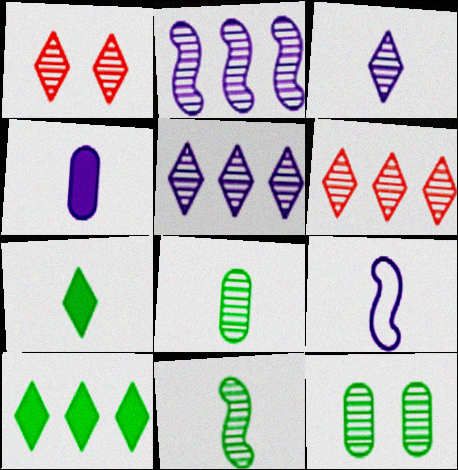[[1, 2, 8], 
[3, 4, 9]]